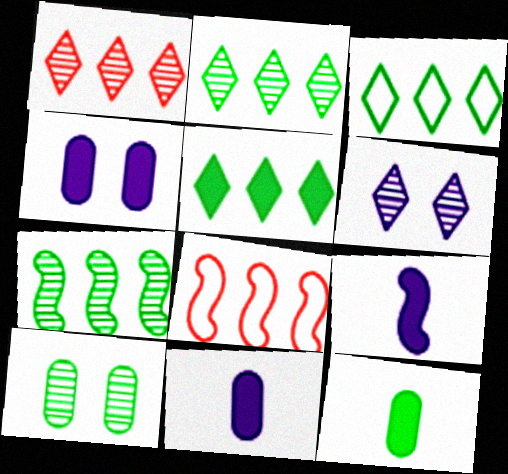[[2, 3, 5], 
[6, 8, 12]]